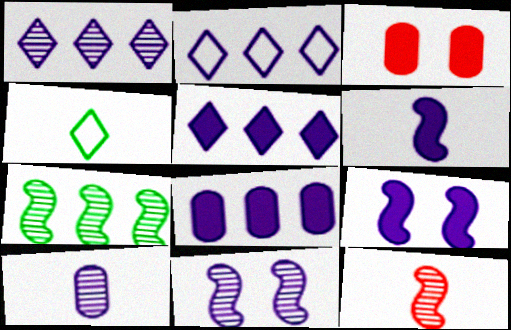[[1, 2, 5], 
[1, 10, 11], 
[2, 9, 10], 
[7, 11, 12]]